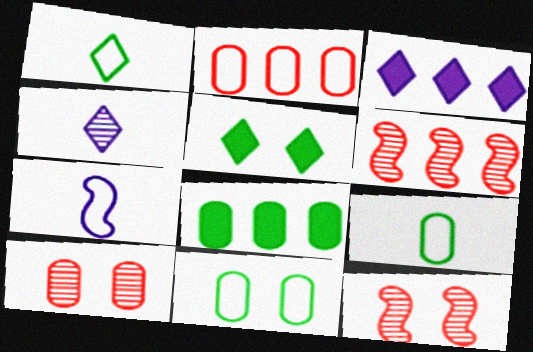[[3, 9, 12]]